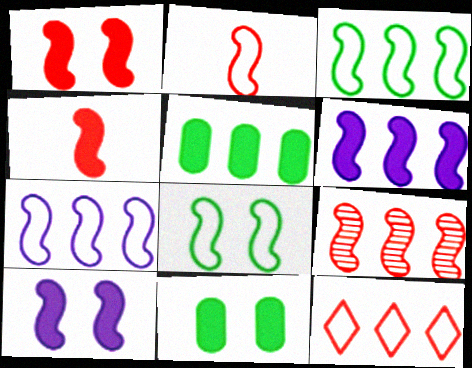[[1, 2, 9], 
[2, 7, 8], 
[3, 6, 9]]